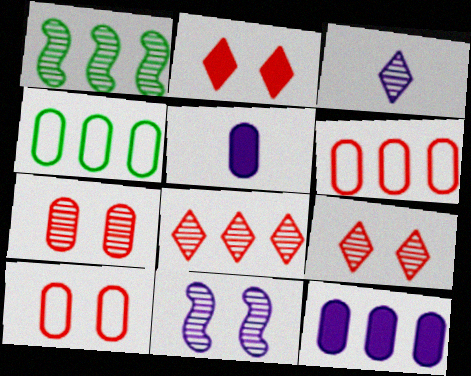[[1, 3, 7], 
[4, 5, 7]]